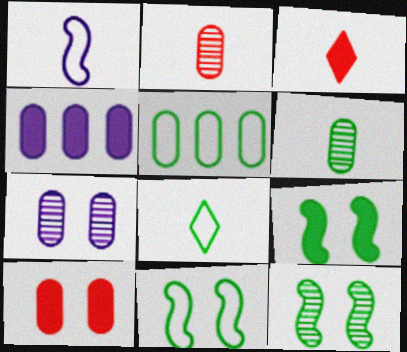[[1, 3, 6], 
[3, 4, 9], 
[5, 8, 11], 
[9, 11, 12]]